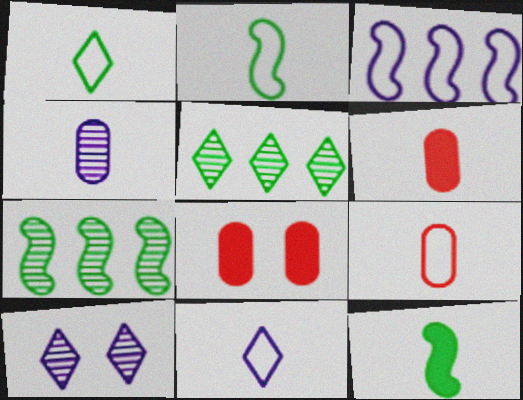[[2, 9, 11], 
[7, 8, 11]]